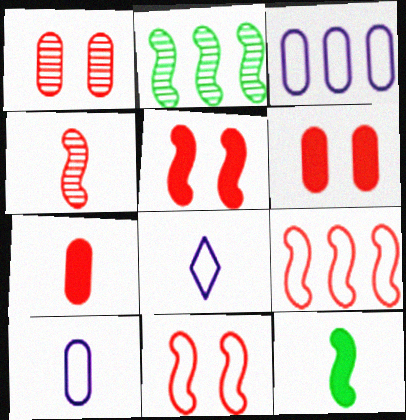[[2, 6, 8], 
[4, 5, 9]]